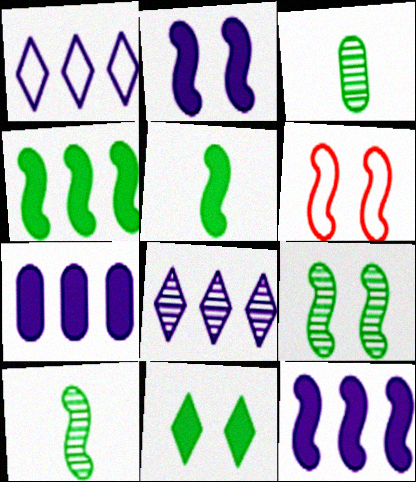[[2, 6, 9], 
[6, 10, 12]]